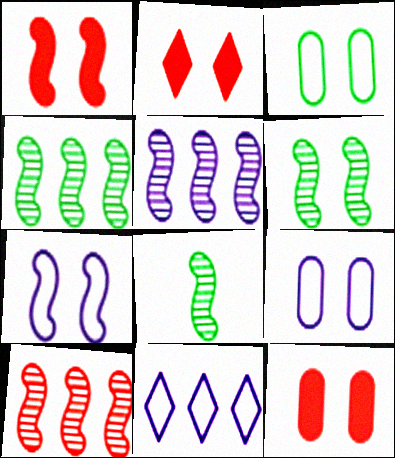[[1, 2, 12], 
[1, 6, 7], 
[2, 6, 9], 
[4, 5, 10], 
[4, 6, 8], 
[8, 11, 12]]